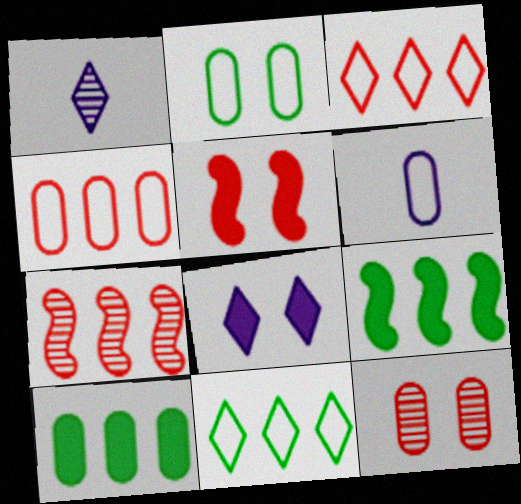[[2, 4, 6], 
[6, 10, 12]]